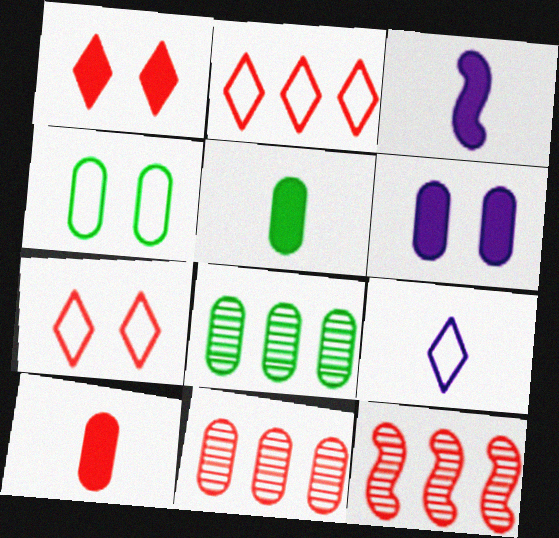[[3, 7, 8], 
[4, 5, 8], 
[7, 10, 12]]